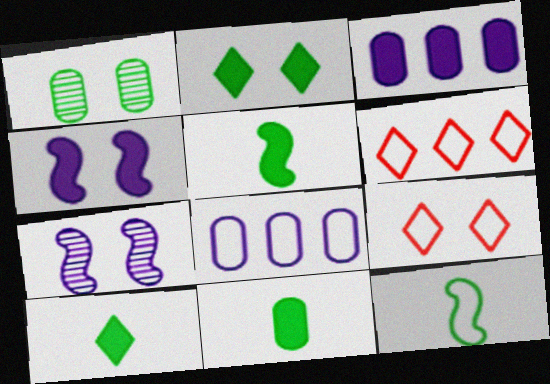[[1, 4, 9], 
[5, 10, 11], 
[6, 7, 11], 
[8, 9, 12]]